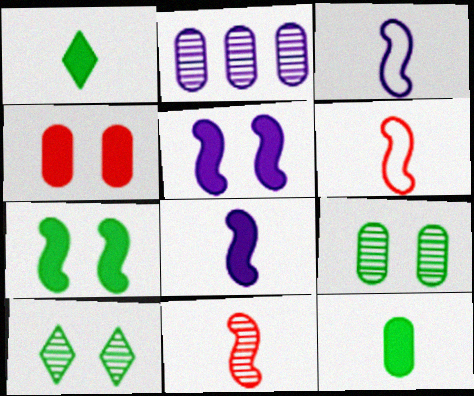[[2, 10, 11]]